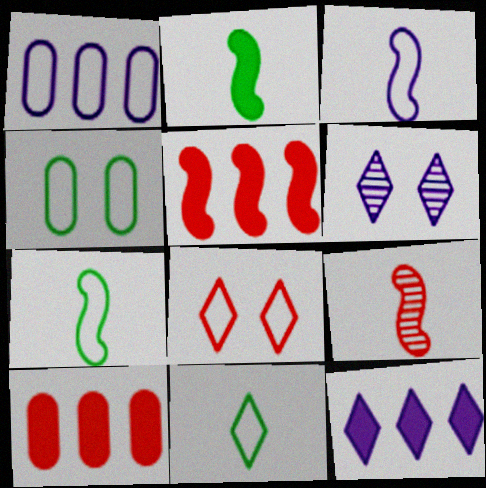[[1, 7, 8], 
[2, 3, 9], 
[4, 9, 12], 
[6, 7, 10], 
[8, 9, 10]]